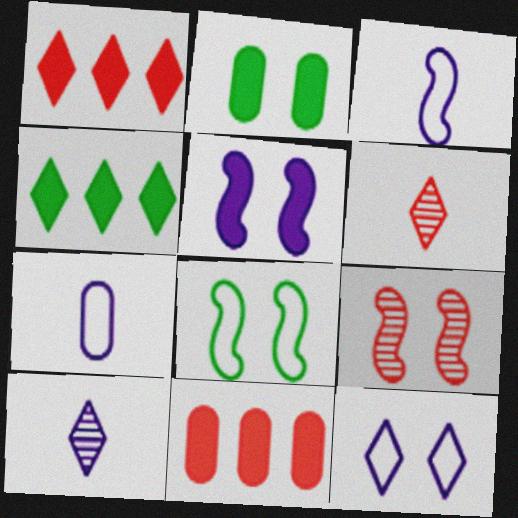[[2, 9, 12], 
[4, 6, 12], 
[4, 7, 9], 
[5, 8, 9], 
[8, 10, 11]]